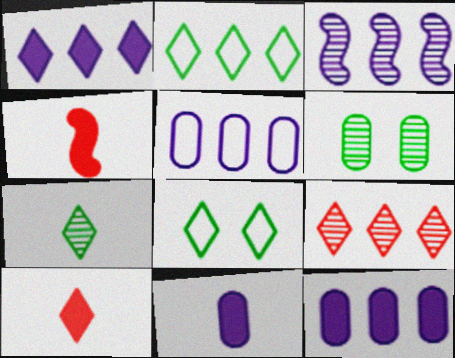[[1, 2, 9], 
[1, 3, 5]]